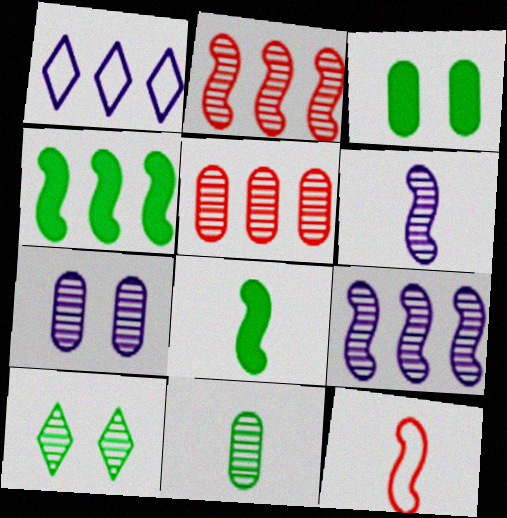[[1, 4, 5], 
[5, 6, 10], 
[5, 7, 11], 
[6, 8, 12]]